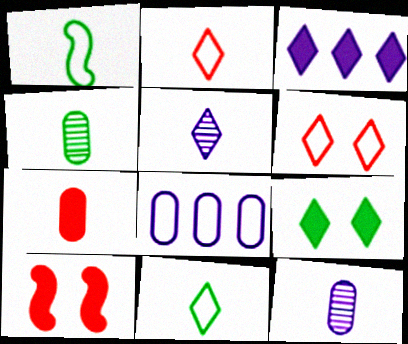[[1, 5, 7], 
[1, 6, 8]]